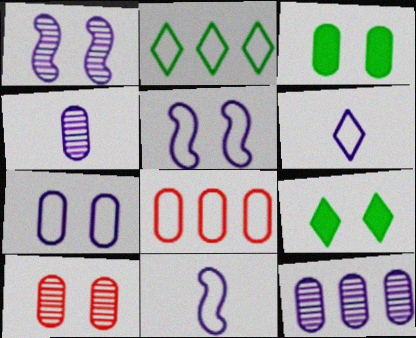[[3, 4, 8], 
[3, 7, 10], 
[5, 9, 10]]